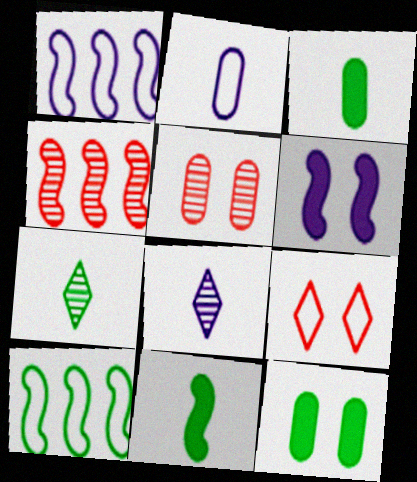[[2, 9, 10], 
[7, 10, 12]]